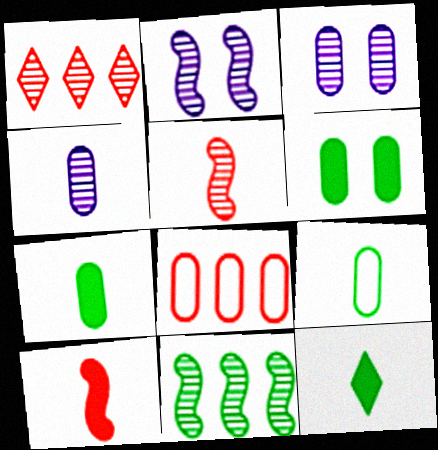[[2, 5, 11], 
[2, 8, 12], 
[3, 7, 8], 
[4, 6, 8]]